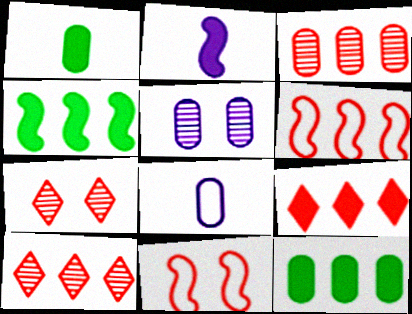[[3, 6, 9], 
[4, 7, 8]]